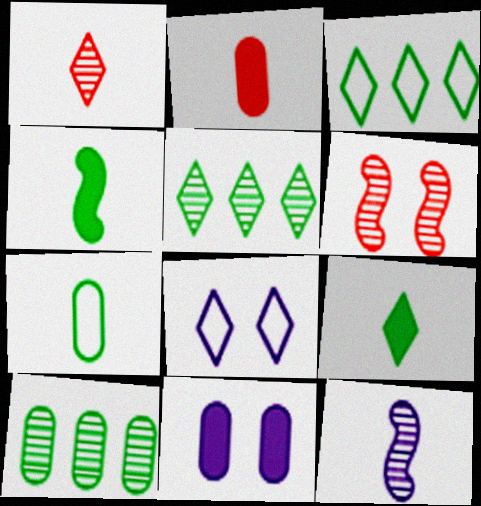[]